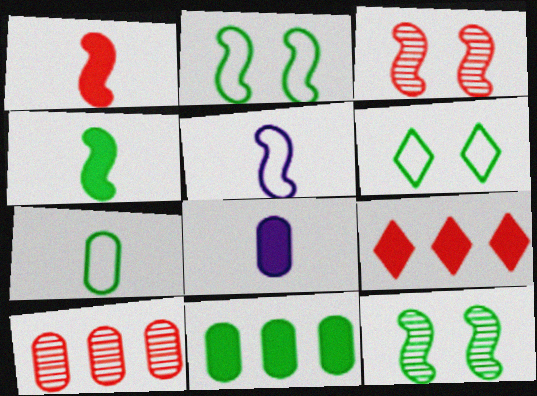[]